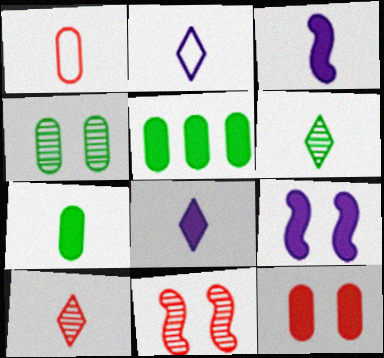[[1, 3, 6], 
[2, 5, 11]]